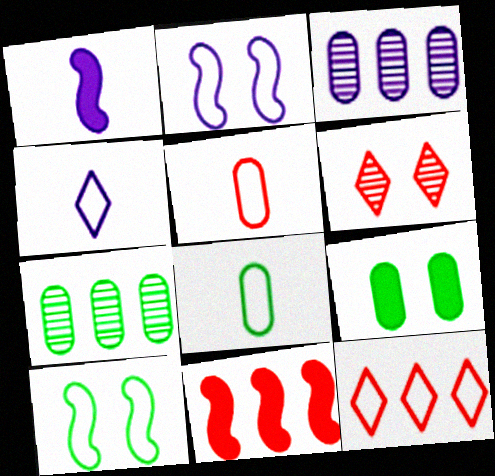[[2, 6, 9], 
[2, 8, 12], 
[3, 5, 9], 
[5, 6, 11], 
[7, 8, 9]]